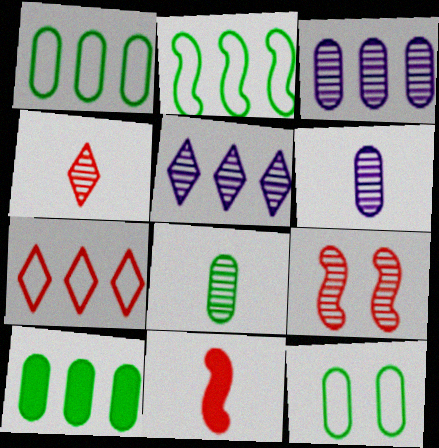[[5, 8, 9], 
[5, 11, 12], 
[8, 10, 12]]